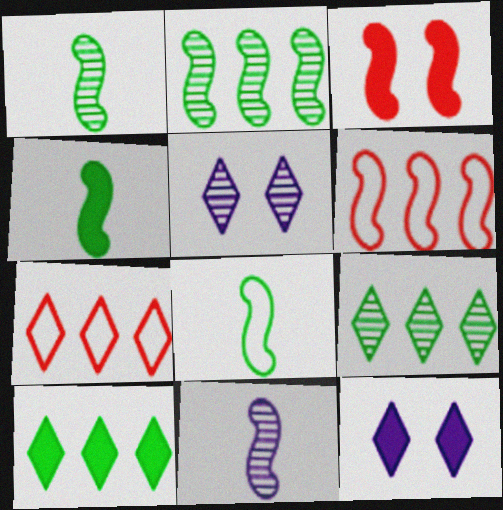[[1, 4, 8]]